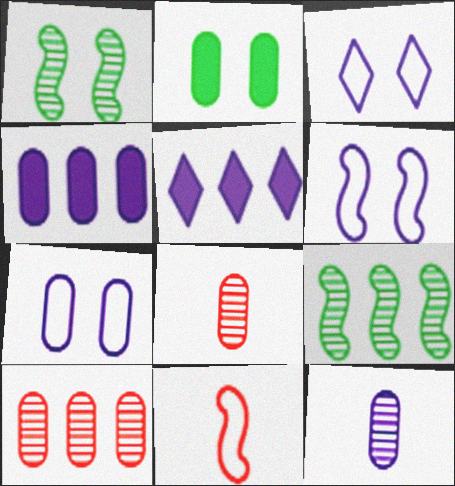[[3, 6, 7], 
[4, 7, 12], 
[5, 6, 12]]